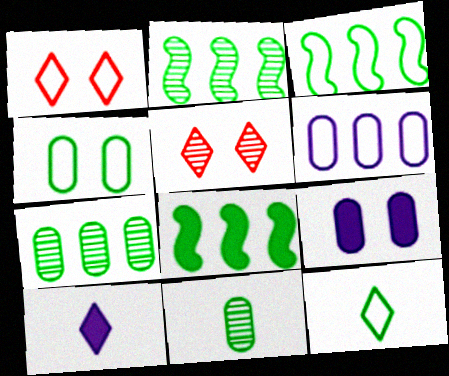[[2, 3, 8], 
[3, 4, 12]]